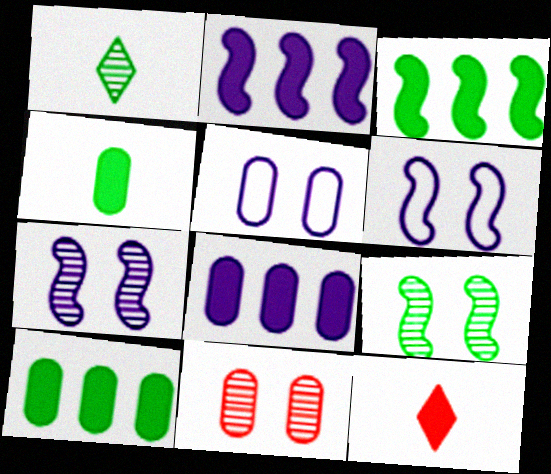[]